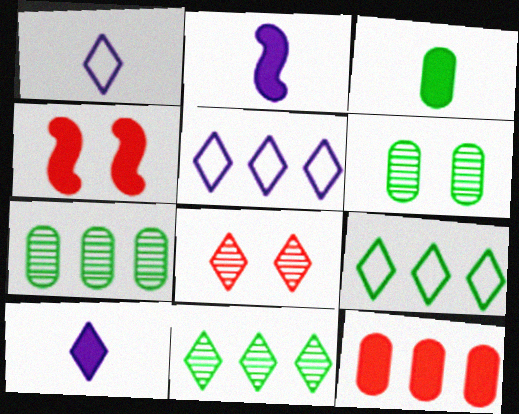[[1, 4, 7], 
[8, 9, 10]]